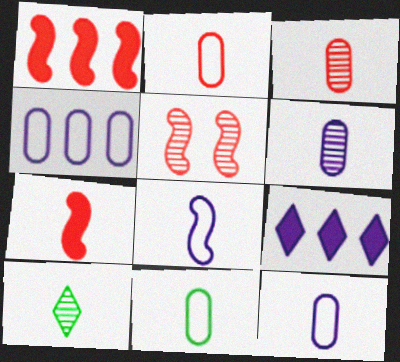[[2, 11, 12], 
[5, 9, 11], 
[7, 10, 12]]